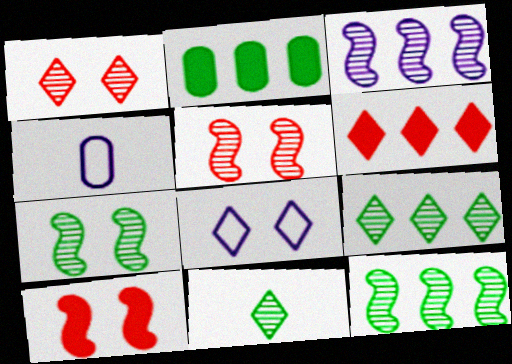[[4, 6, 7], 
[4, 9, 10], 
[6, 8, 11]]